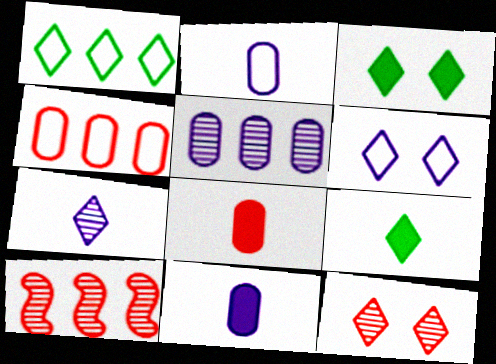[[2, 3, 10], 
[3, 6, 12]]